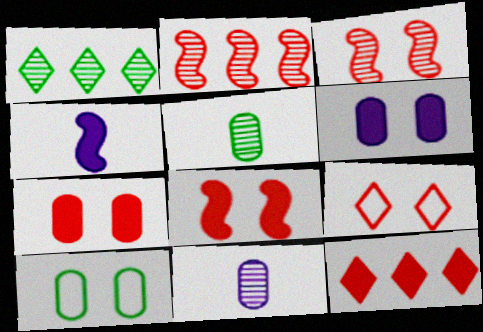[[1, 3, 11], 
[3, 7, 9]]